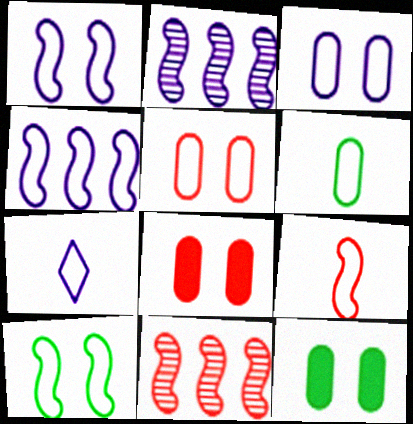[[3, 4, 7], 
[4, 9, 10], 
[6, 7, 9], 
[7, 11, 12]]